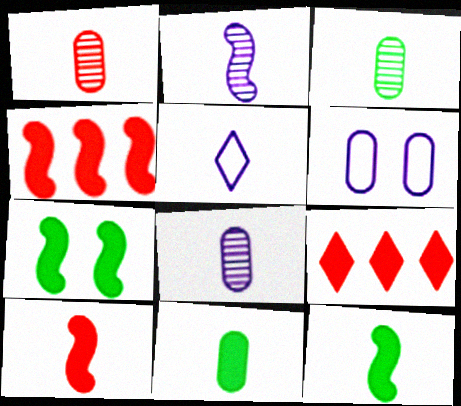[[1, 3, 8], 
[1, 5, 12], 
[3, 5, 10]]